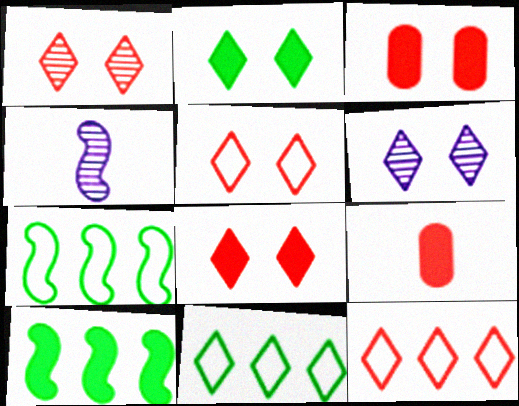[[1, 5, 8], 
[2, 5, 6], 
[3, 4, 11], 
[6, 7, 9]]